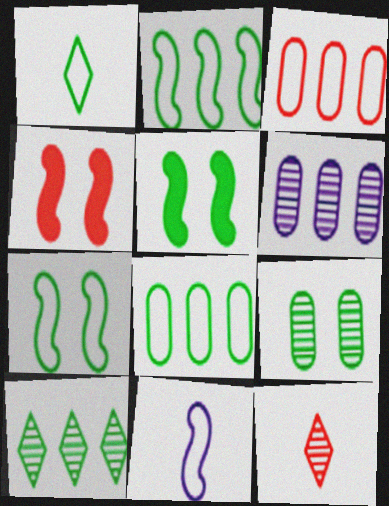[[1, 4, 6], 
[1, 7, 8], 
[3, 4, 12]]